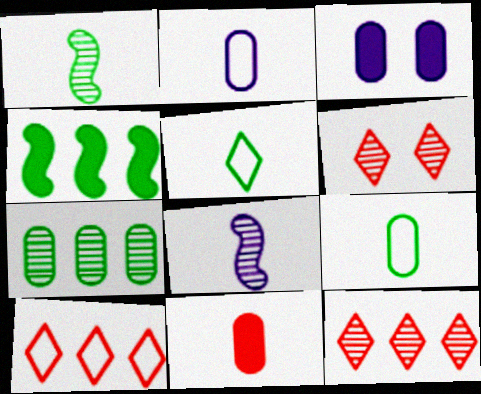[[1, 3, 10], 
[2, 4, 6], 
[5, 8, 11], 
[6, 7, 8]]